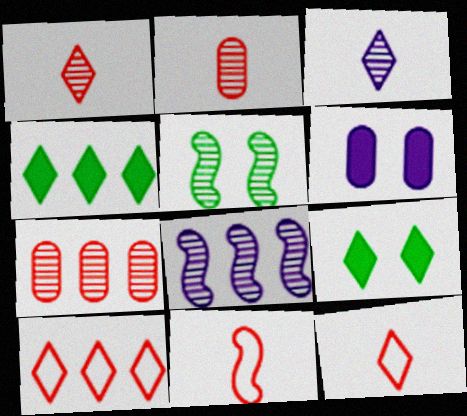[[3, 5, 7], 
[3, 9, 10]]